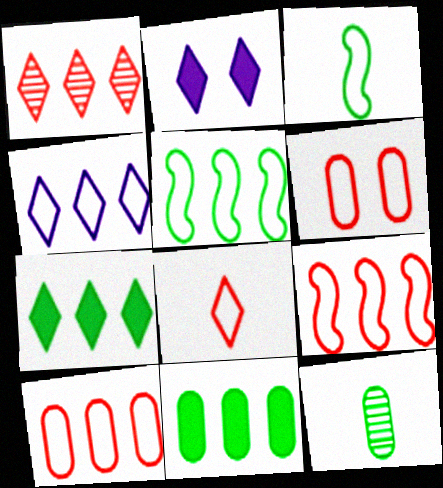[[1, 4, 7], 
[2, 9, 12], 
[3, 4, 6], 
[4, 5, 10], 
[6, 8, 9]]